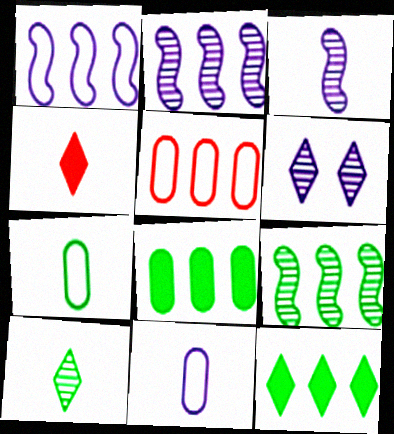[[2, 5, 12], 
[3, 4, 7]]